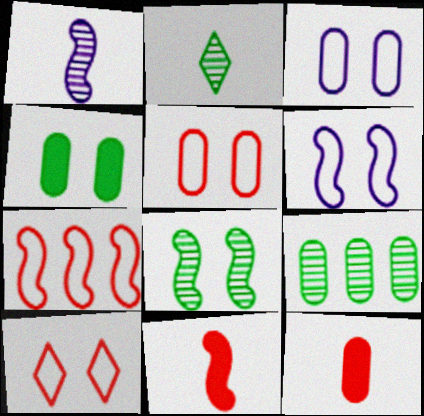[[2, 8, 9], 
[3, 9, 12]]